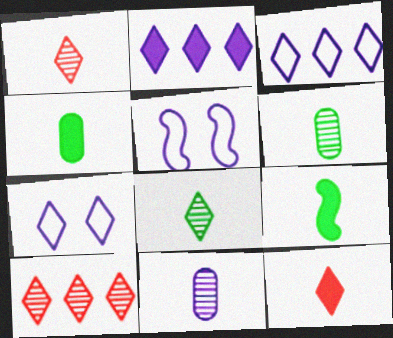[[2, 5, 11], 
[4, 5, 10]]